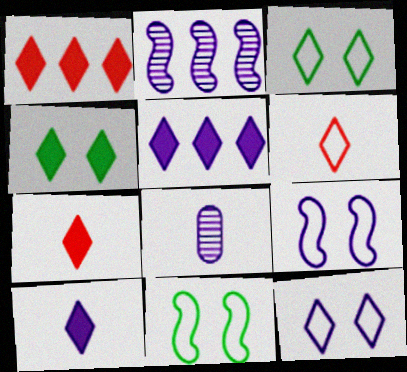[[1, 4, 10], 
[1, 8, 11], 
[4, 5, 7], 
[5, 8, 9]]